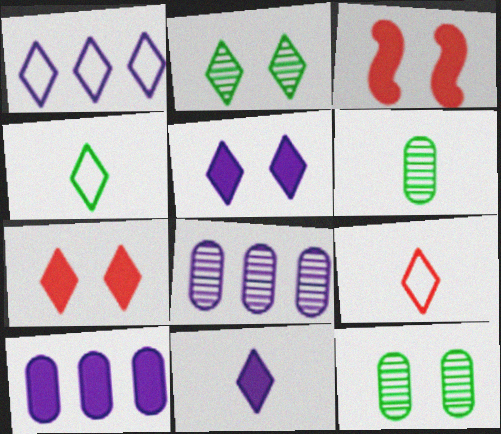[[1, 3, 6], 
[3, 4, 8]]